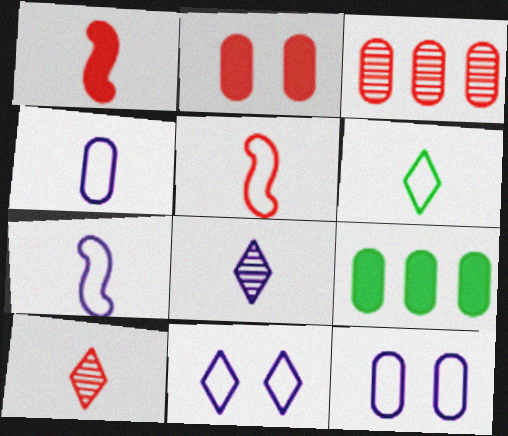[[4, 5, 6]]